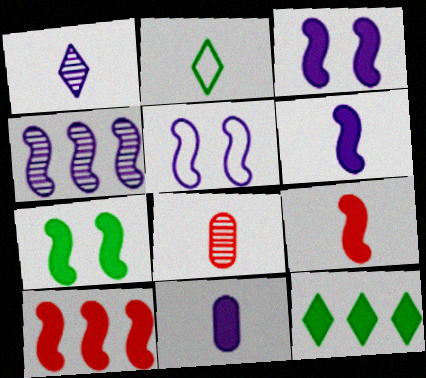[[2, 6, 8], 
[4, 5, 6], 
[5, 8, 12], 
[6, 7, 10]]